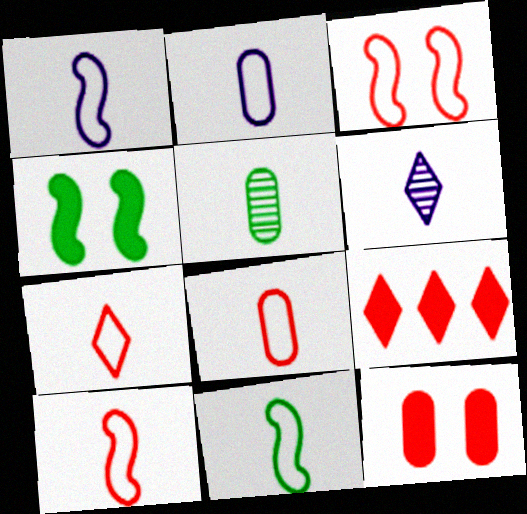[[1, 10, 11], 
[2, 7, 11], 
[7, 8, 10]]